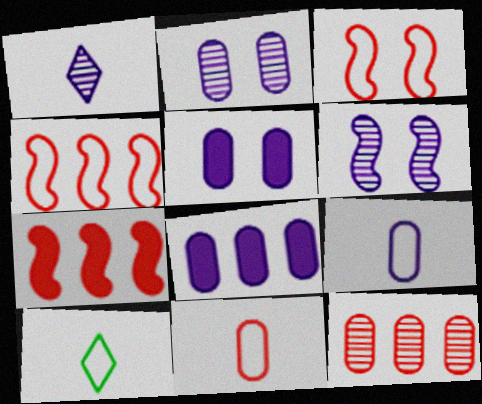[[2, 7, 10], 
[2, 8, 9]]